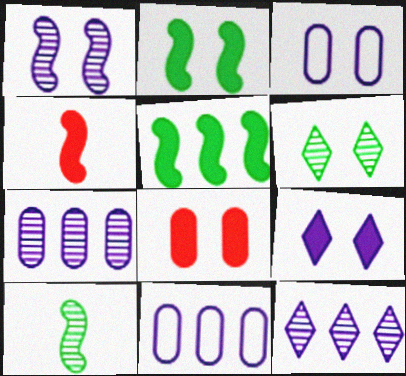[[1, 3, 9], 
[2, 8, 9], 
[4, 6, 11]]